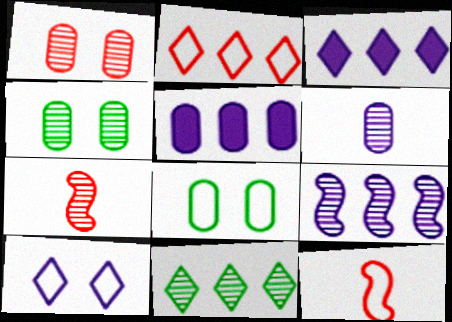[[2, 3, 11], 
[3, 4, 12], 
[3, 7, 8]]